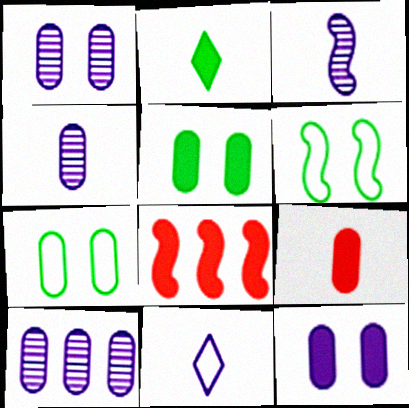[[1, 4, 10], 
[2, 8, 12], 
[3, 6, 8], 
[7, 9, 10]]